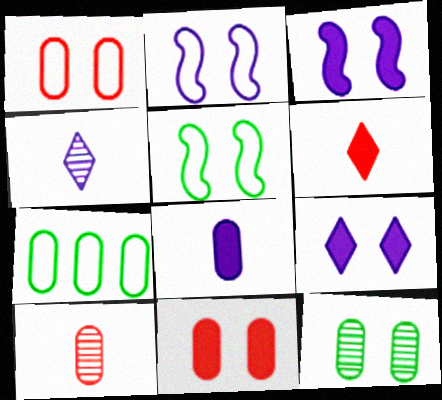[]